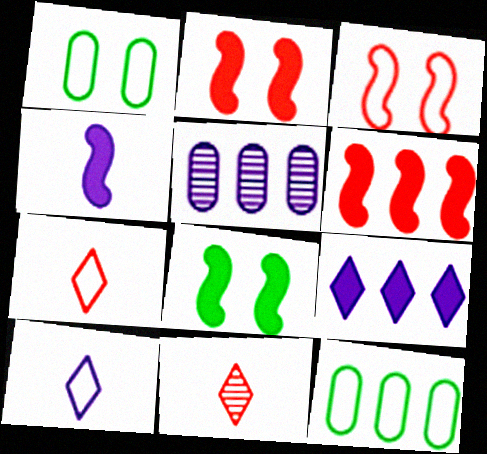[[3, 10, 12], 
[4, 6, 8], 
[5, 7, 8]]